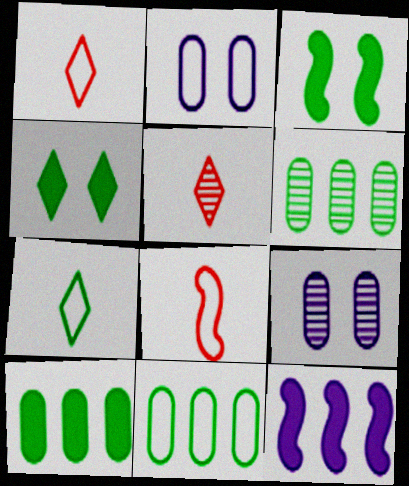[[3, 6, 7], 
[6, 10, 11]]